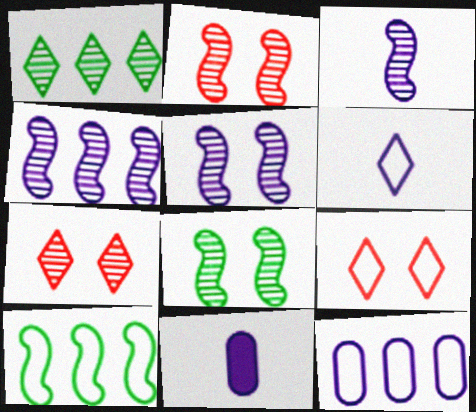[[2, 5, 8], 
[3, 4, 5], 
[3, 6, 11], 
[7, 10, 11]]